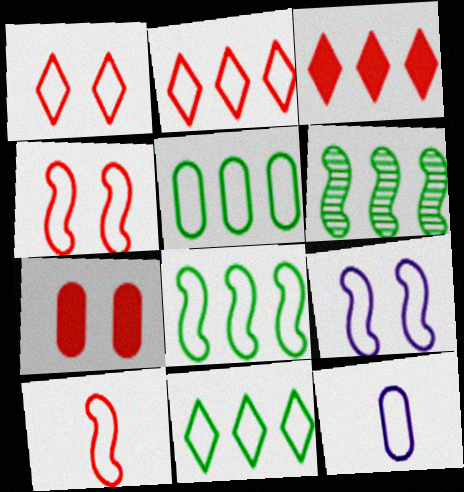[[1, 8, 12], 
[4, 11, 12], 
[5, 8, 11], 
[8, 9, 10]]